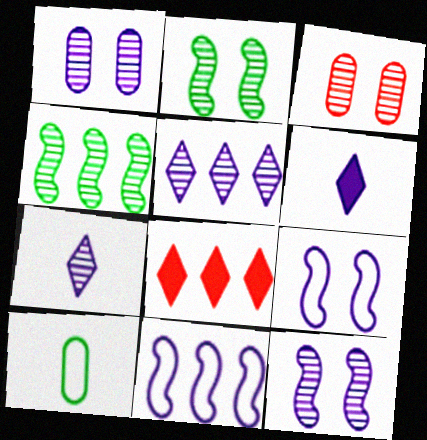[[1, 6, 11], 
[3, 4, 7], 
[8, 10, 12]]